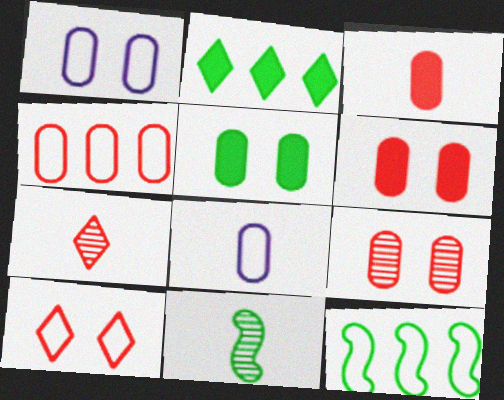[[1, 5, 9], 
[3, 4, 9], 
[8, 10, 12]]